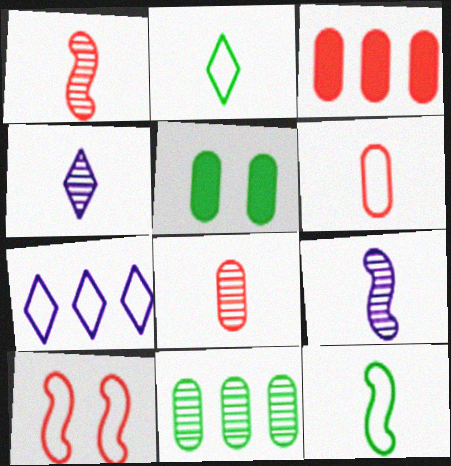[[1, 5, 7]]